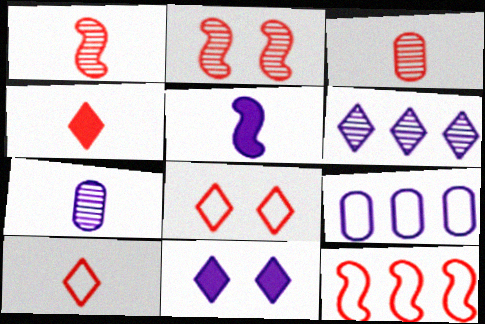[]